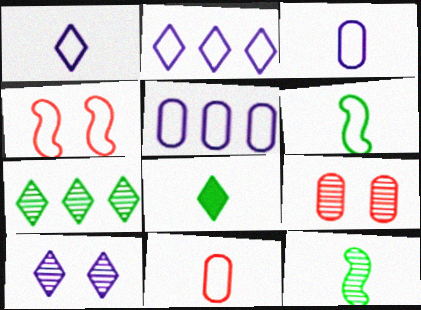[[1, 6, 11]]